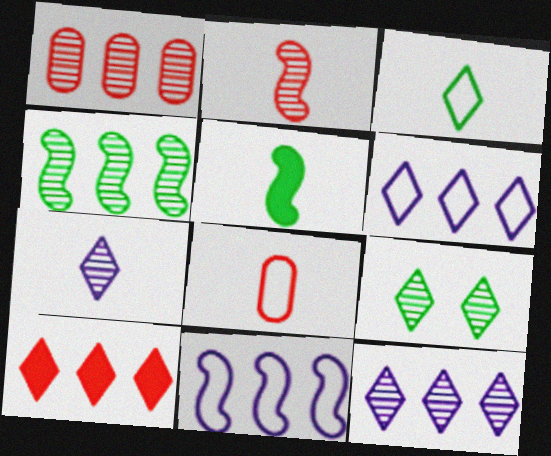[[1, 4, 12], 
[5, 7, 8]]